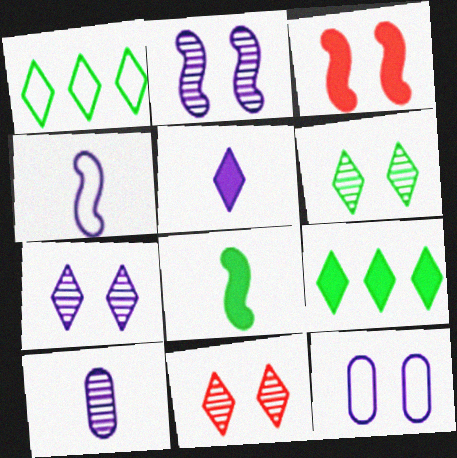[[1, 3, 10], 
[1, 5, 11], 
[3, 6, 12], 
[4, 5, 10], 
[6, 7, 11]]